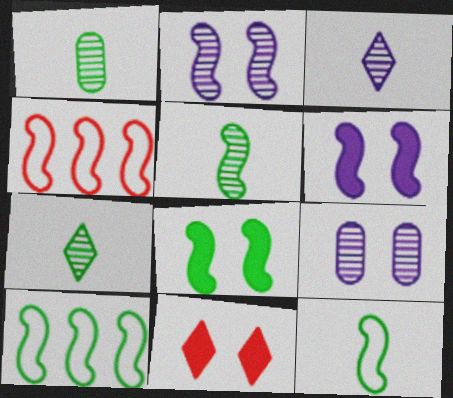[[1, 5, 7], 
[4, 5, 6], 
[5, 8, 10]]